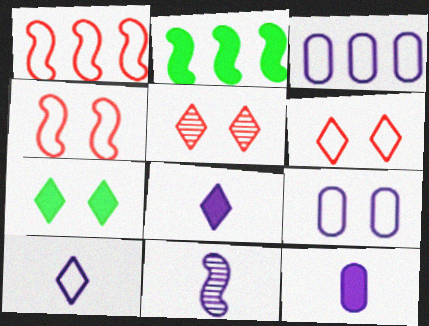[[2, 4, 11], 
[10, 11, 12]]